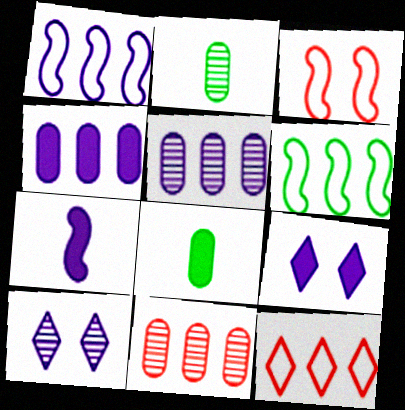[[4, 7, 9]]